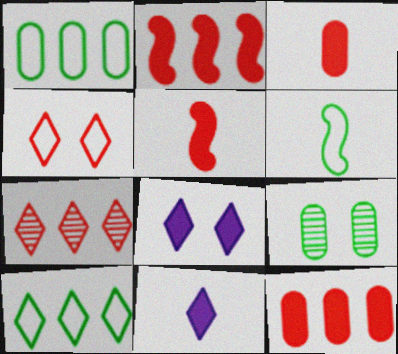[]